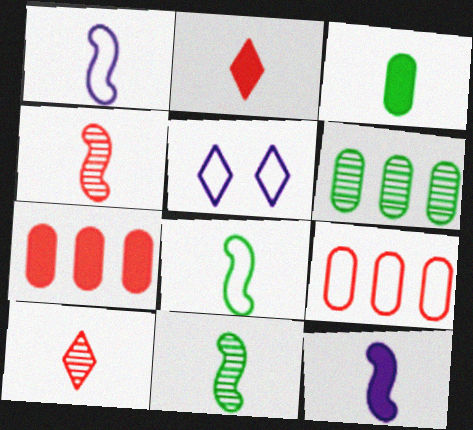[[1, 3, 10], 
[2, 3, 12], 
[4, 8, 12], 
[5, 7, 11], 
[5, 8, 9]]